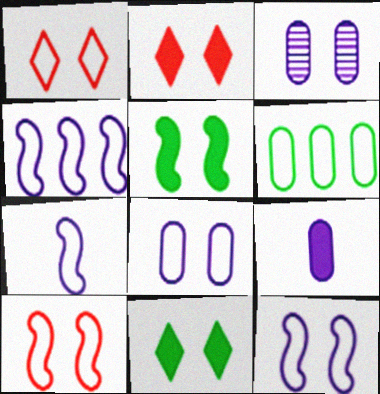[[1, 3, 5], 
[1, 6, 7], 
[3, 10, 11], 
[4, 7, 12]]